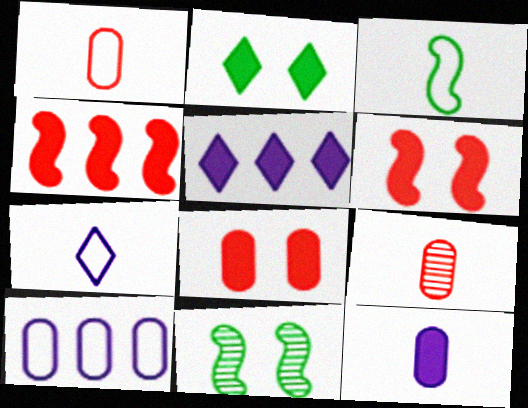[[1, 3, 7], 
[1, 5, 11], 
[2, 4, 12]]